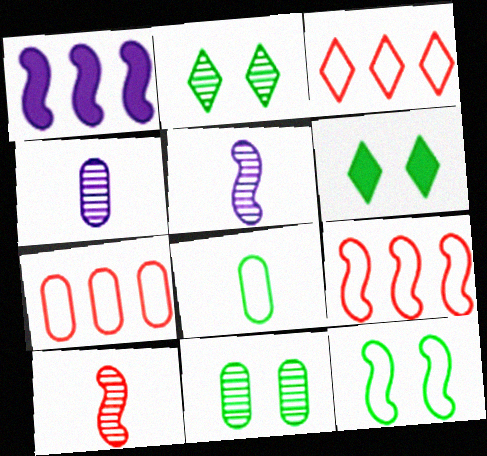[[1, 10, 12], 
[3, 7, 9], 
[4, 6, 9], 
[5, 6, 7], 
[6, 11, 12]]